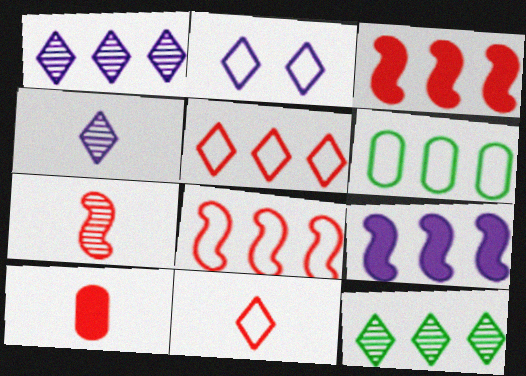[[1, 3, 6], 
[7, 10, 11]]